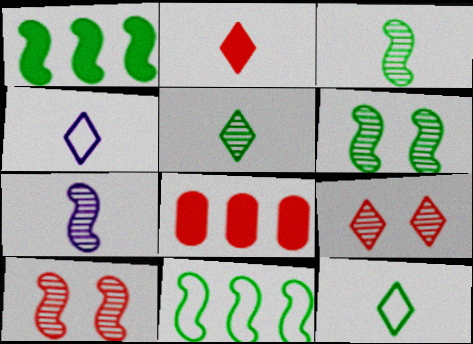[[2, 4, 5], 
[4, 6, 8]]